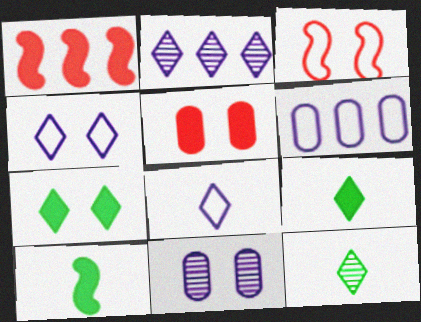[[3, 7, 11]]